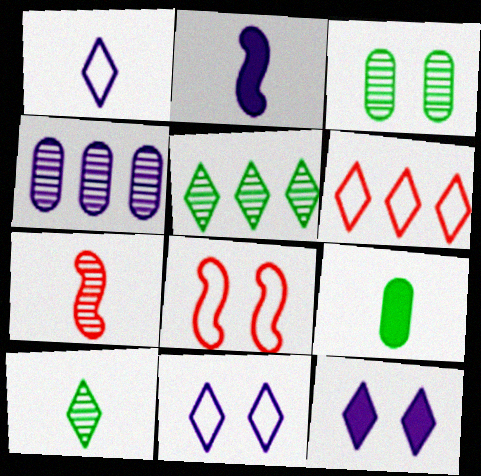[[1, 7, 9], 
[2, 3, 6], 
[2, 4, 11], 
[3, 8, 12], 
[6, 10, 12]]